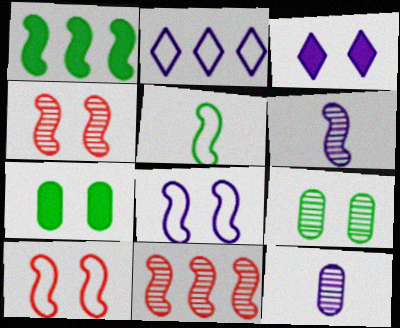[[1, 6, 10], 
[3, 9, 10]]